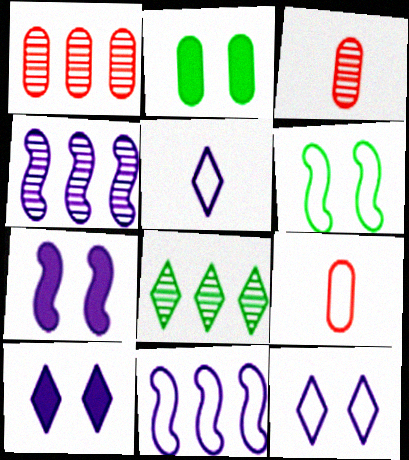[[1, 4, 8], 
[7, 8, 9]]